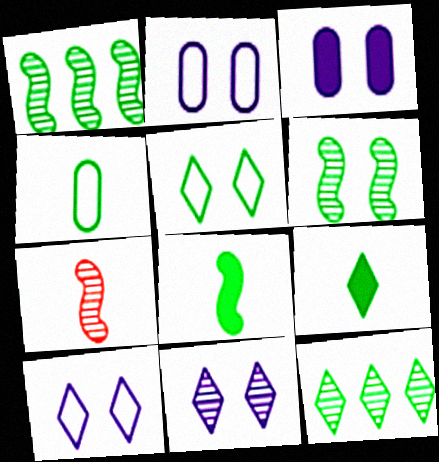[[5, 9, 12]]